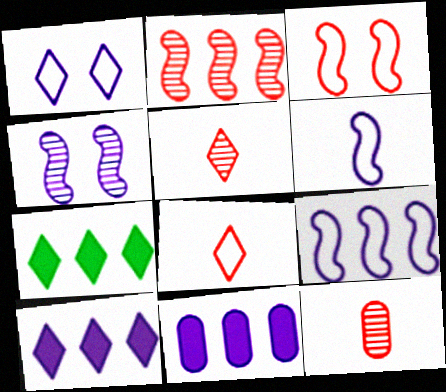[[1, 5, 7]]